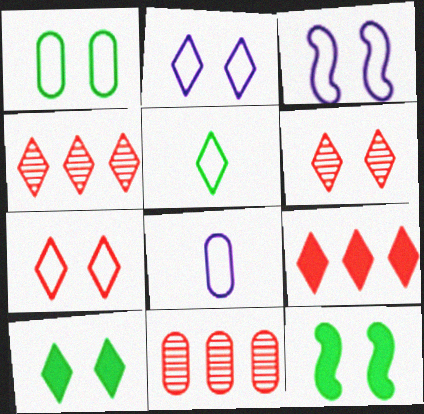[[1, 3, 7], 
[2, 6, 10], 
[4, 8, 12]]